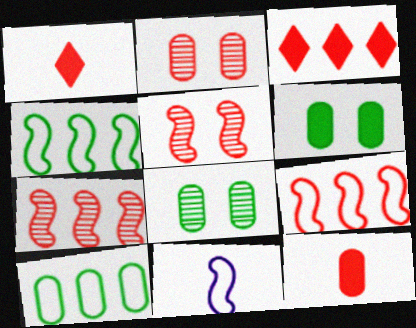[[1, 2, 9], 
[3, 8, 11]]